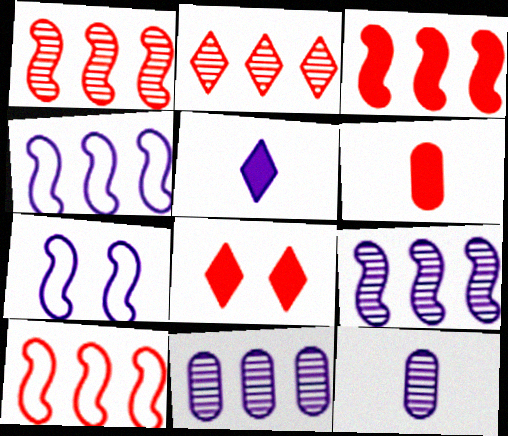[[1, 3, 10], 
[3, 6, 8], 
[5, 7, 11]]